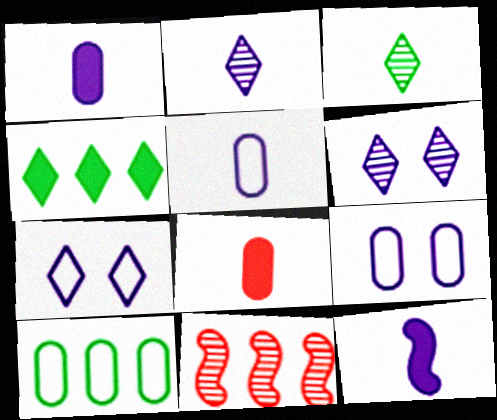[[2, 5, 12]]